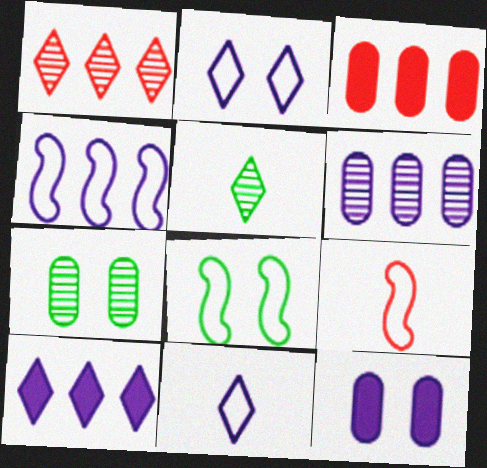[[4, 6, 10], 
[4, 8, 9], 
[7, 9, 10]]